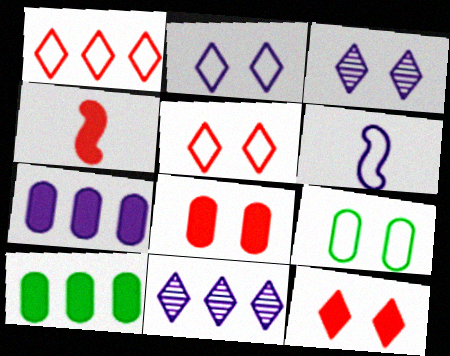[[1, 6, 9], 
[3, 6, 7], 
[4, 9, 11]]